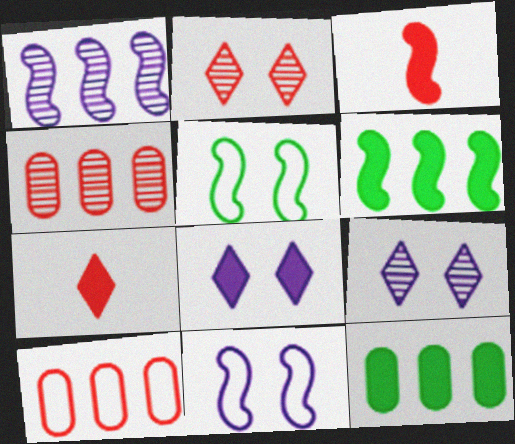[[1, 3, 5], 
[2, 3, 10], 
[3, 8, 12]]